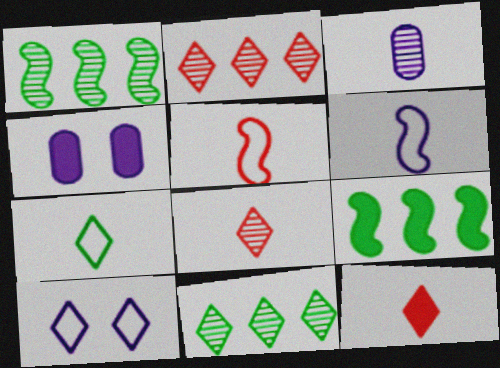[[4, 5, 11], 
[4, 9, 12], 
[10, 11, 12]]